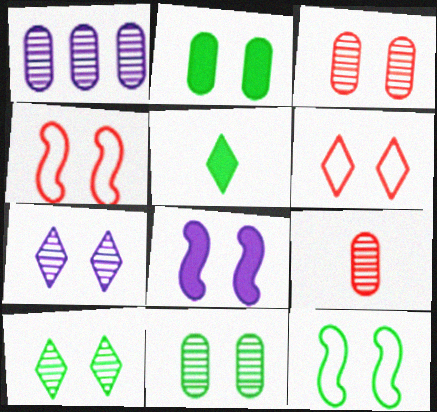[[1, 4, 5], 
[1, 9, 11], 
[2, 4, 7], 
[2, 10, 12], 
[6, 8, 11]]